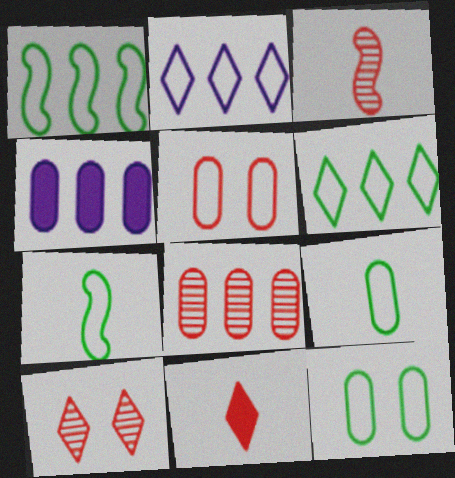[[2, 5, 7], 
[3, 8, 10], 
[4, 7, 10], 
[6, 7, 12]]